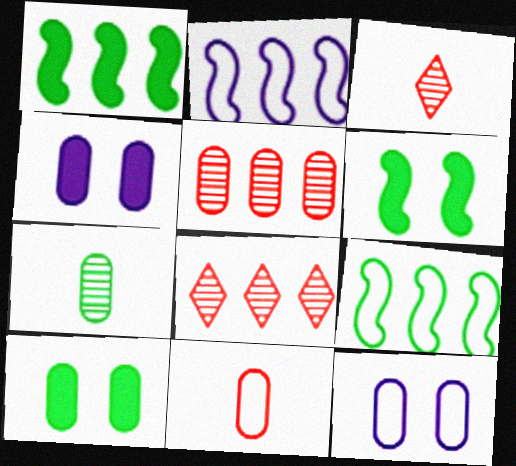[[1, 3, 12], 
[2, 3, 10], 
[3, 4, 9]]